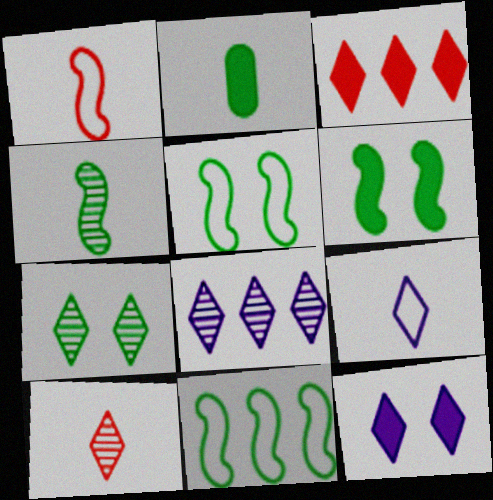[[2, 7, 11], 
[3, 7, 9], 
[4, 6, 11], 
[7, 8, 10], 
[8, 9, 12]]